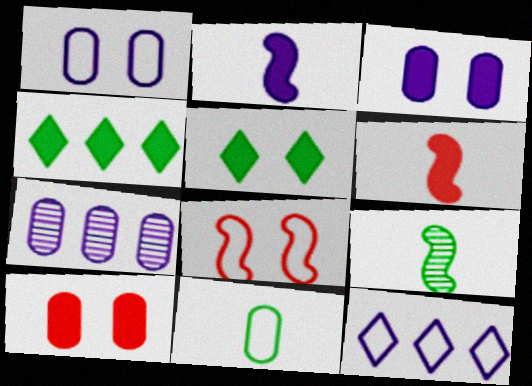[[2, 4, 10], 
[3, 4, 6], 
[7, 10, 11], 
[8, 11, 12], 
[9, 10, 12]]